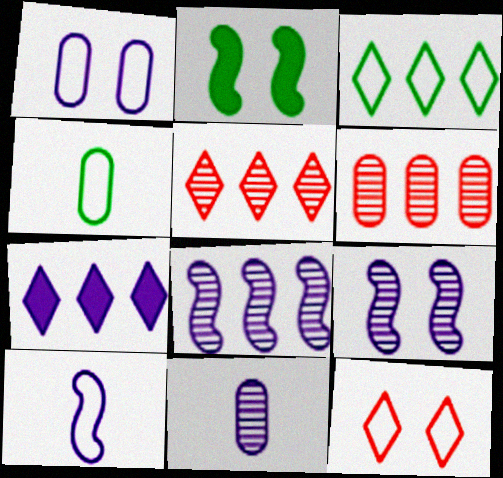[[3, 5, 7]]